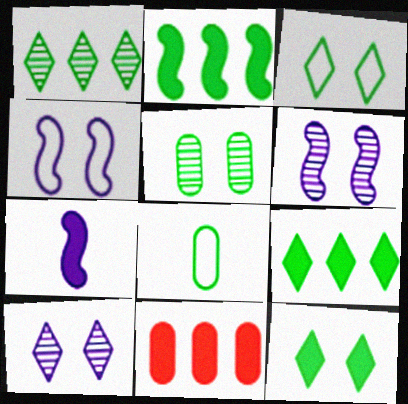[[7, 11, 12]]